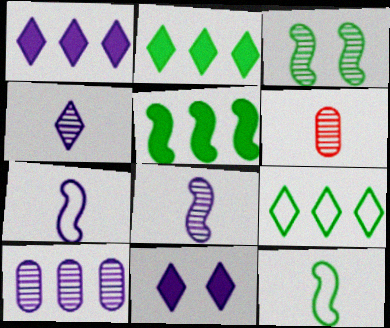[[3, 5, 12], 
[7, 10, 11]]